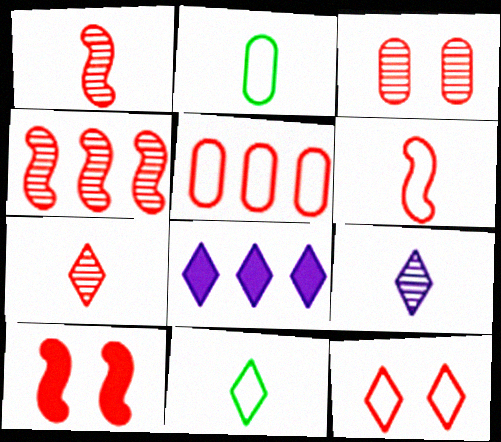[[3, 4, 7], 
[3, 10, 12], 
[4, 6, 10], 
[5, 6, 12], 
[5, 7, 10]]